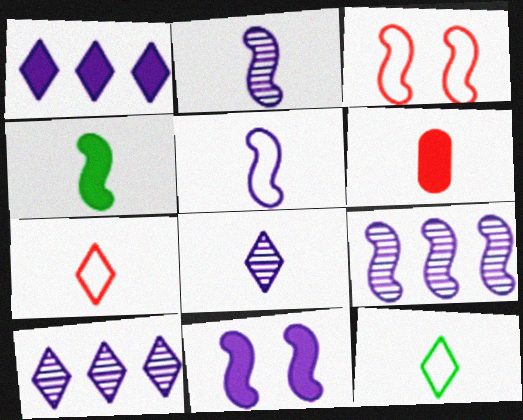[[2, 6, 12], 
[3, 4, 9], 
[5, 9, 11]]